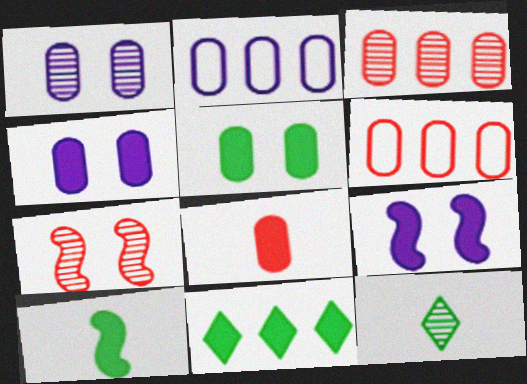[[5, 10, 11], 
[6, 9, 12], 
[8, 9, 11]]